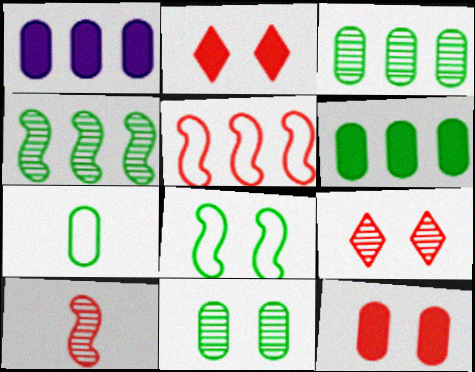[[6, 7, 11]]